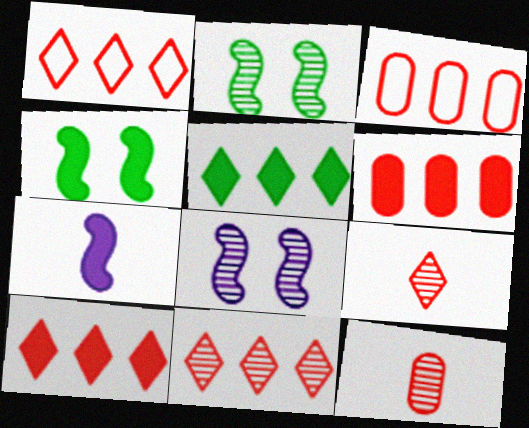[[1, 10, 11]]